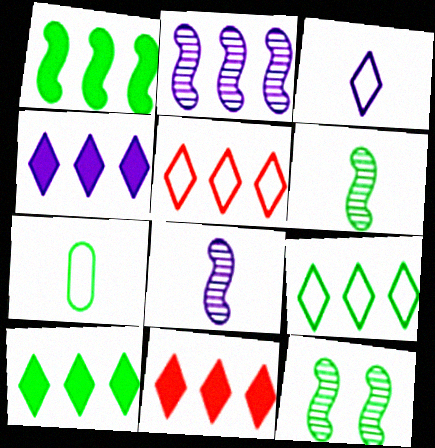[[4, 10, 11], 
[7, 10, 12]]